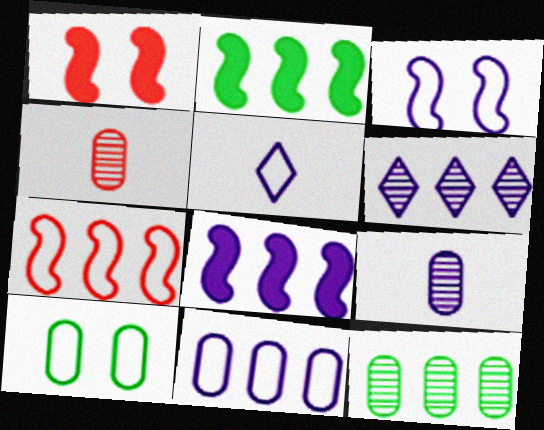[[1, 5, 12], 
[3, 5, 11], 
[5, 7, 10], 
[6, 8, 11]]